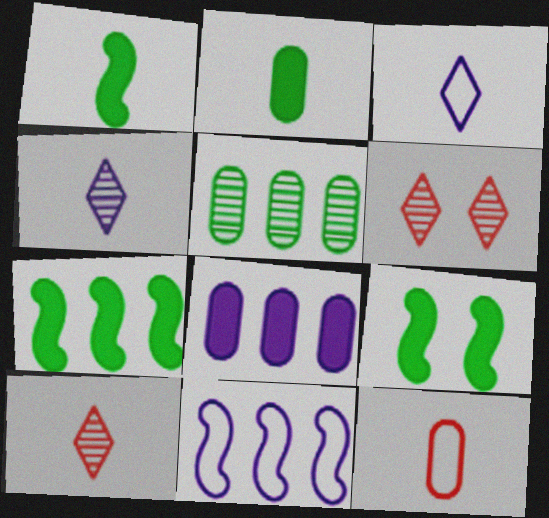[[1, 4, 12], 
[1, 7, 9], 
[2, 6, 11]]